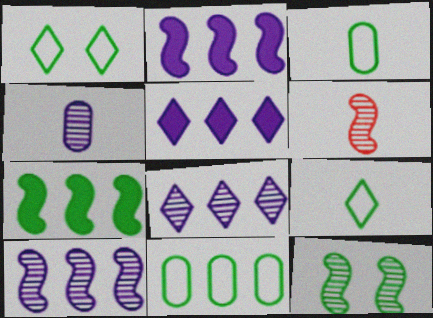[[6, 10, 12]]